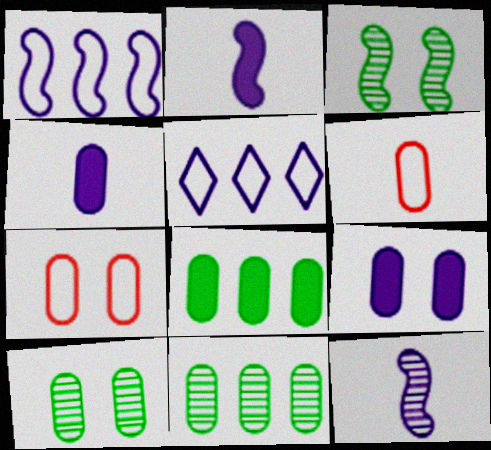[[4, 7, 11], 
[5, 9, 12], 
[6, 9, 11], 
[7, 9, 10]]